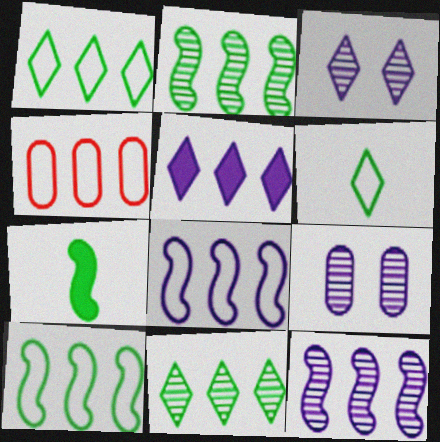[[1, 4, 8], 
[2, 4, 5], 
[3, 4, 7]]